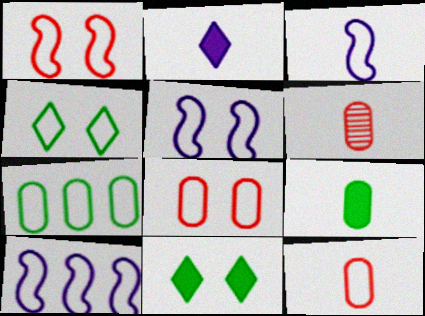[[3, 5, 10], 
[4, 5, 8], 
[4, 10, 12], 
[6, 10, 11]]